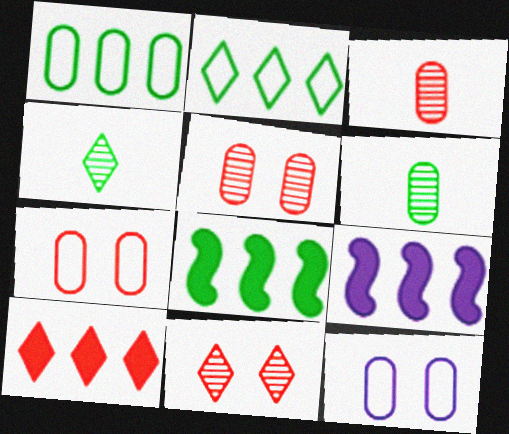[[4, 7, 9]]